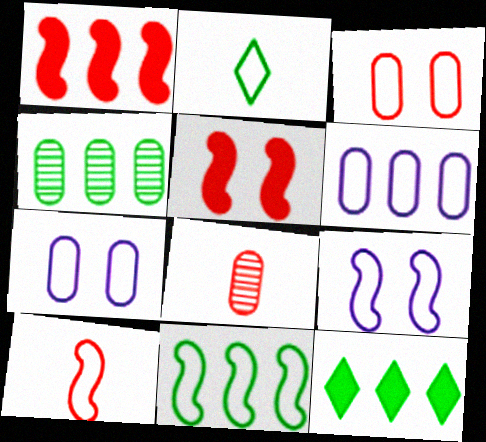[[4, 11, 12], 
[8, 9, 12], 
[9, 10, 11]]